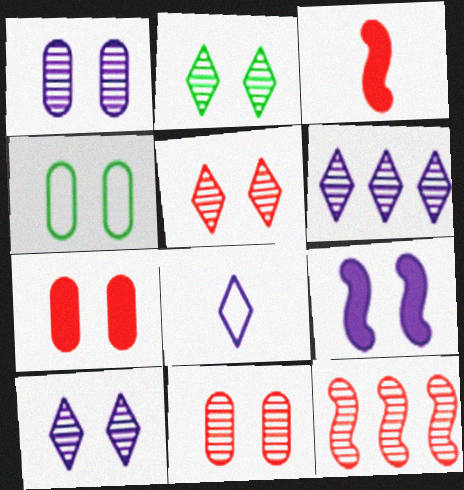[[1, 4, 7], 
[2, 5, 10], 
[3, 4, 6], 
[4, 5, 9]]